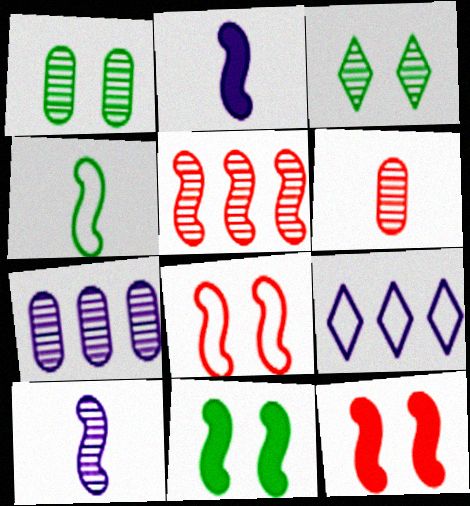[[1, 6, 7], 
[6, 9, 11]]